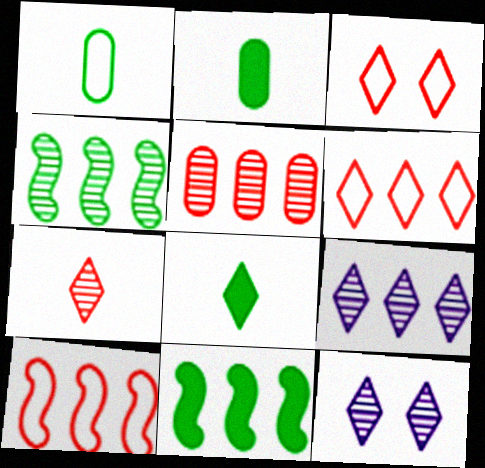[[2, 10, 12], 
[3, 8, 9], 
[4, 5, 9], 
[6, 8, 12]]